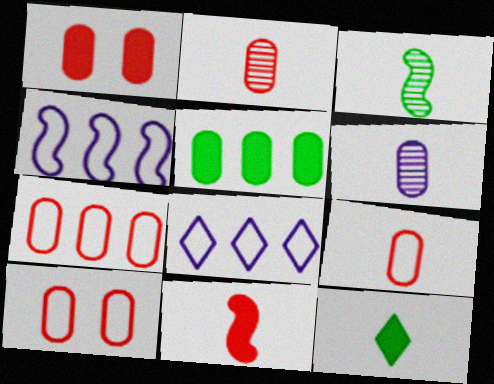[[1, 2, 7], 
[1, 3, 8], 
[5, 6, 10], 
[7, 9, 10]]